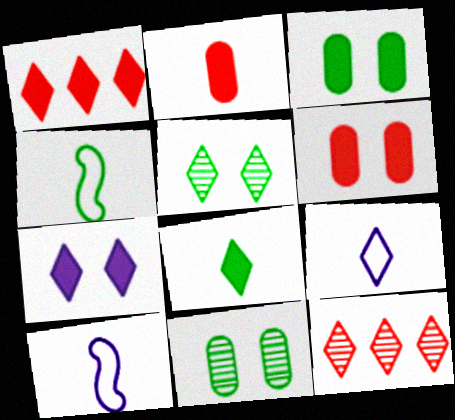[[1, 5, 9], 
[1, 7, 8], 
[1, 10, 11], 
[3, 10, 12]]